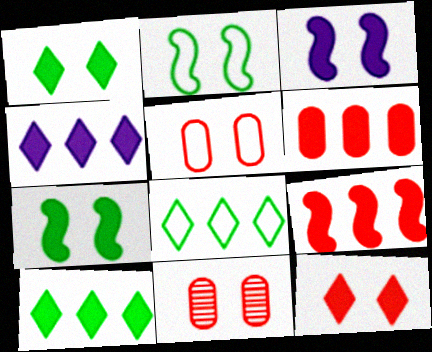[]